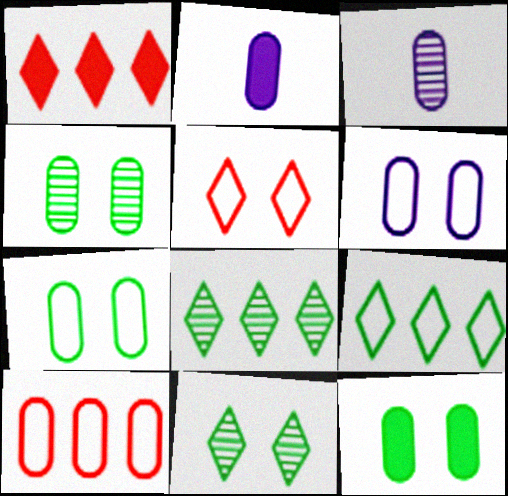[[2, 4, 10], 
[3, 10, 12], 
[4, 7, 12]]